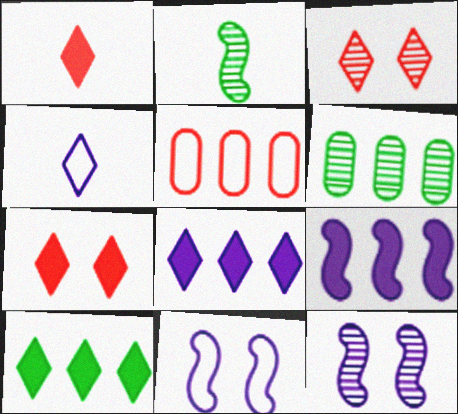[[1, 6, 11], 
[3, 4, 10]]